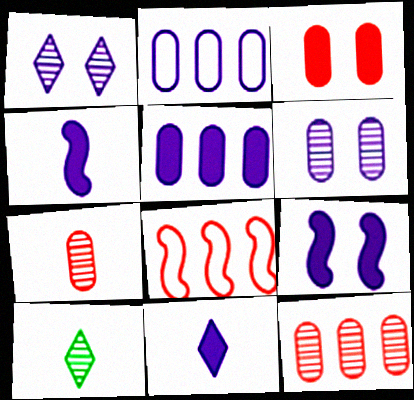[[1, 2, 4], 
[5, 9, 11]]